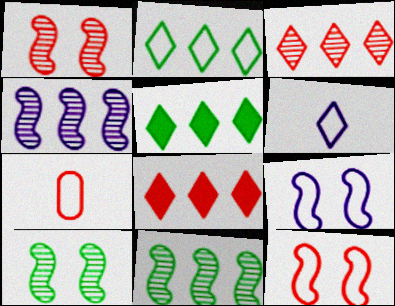[[1, 7, 8], 
[2, 7, 9]]